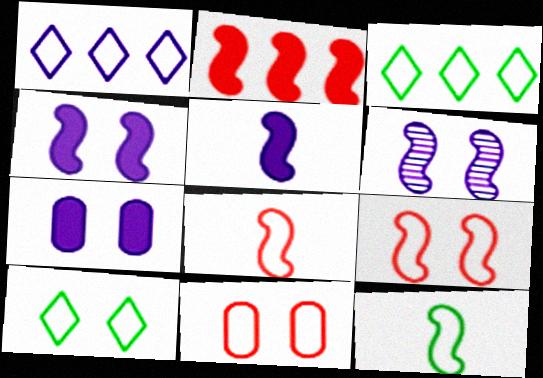[[1, 11, 12], 
[2, 6, 12]]